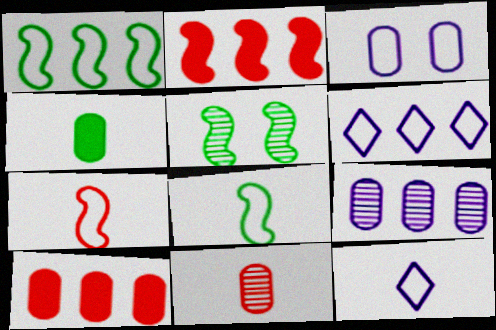[[5, 10, 12]]